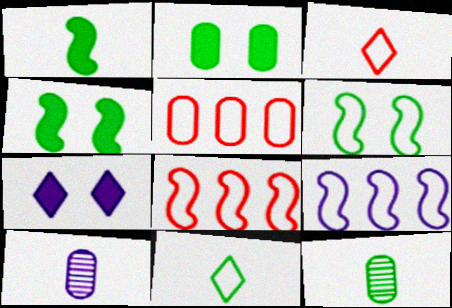[[1, 3, 10], 
[1, 11, 12], 
[2, 5, 10], 
[7, 8, 12], 
[7, 9, 10]]